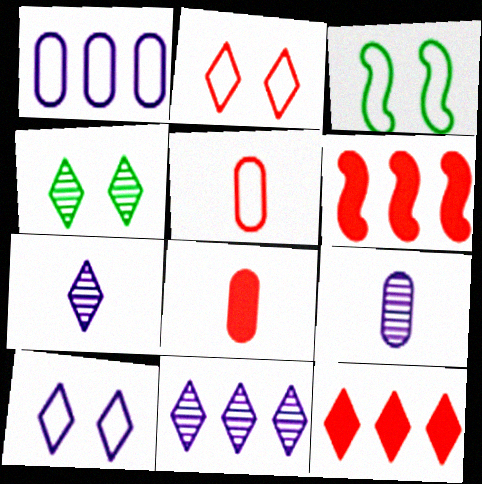[[3, 8, 11], 
[3, 9, 12]]